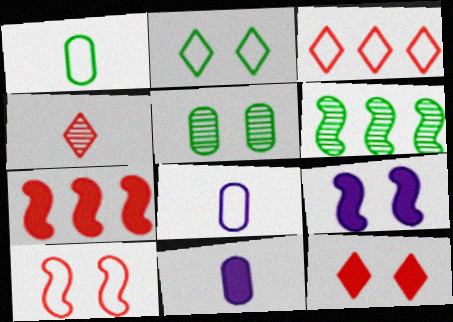[[3, 4, 12], 
[6, 8, 12]]